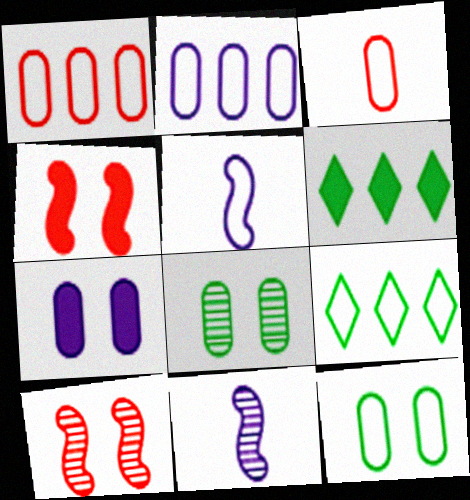[[2, 3, 12]]